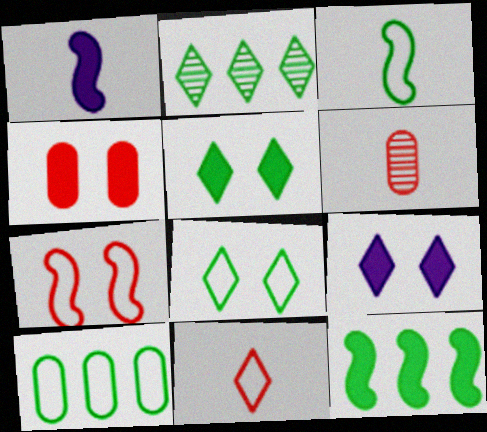[[2, 9, 11], 
[2, 10, 12], 
[3, 8, 10]]